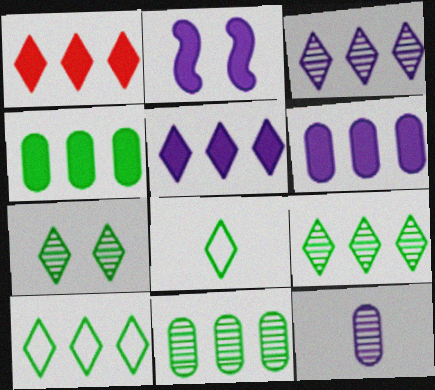[[1, 3, 10]]